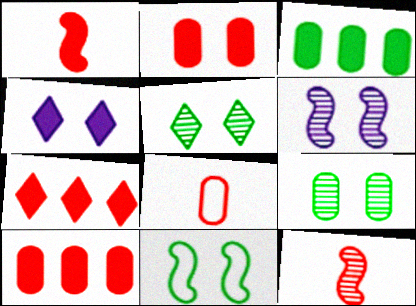[[1, 2, 7], 
[1, 3, 4]]